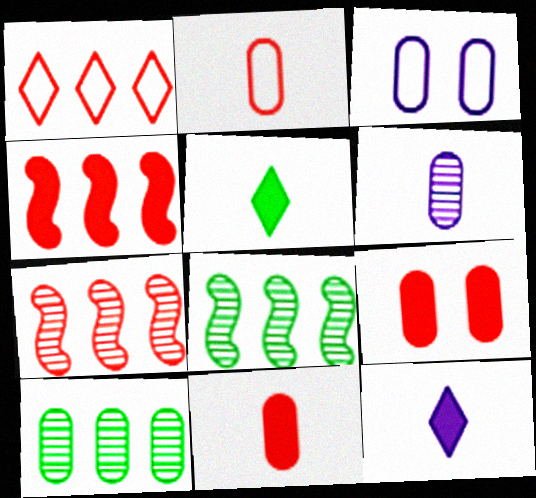[[3, 5, 7], 
[3, 10, 11]]